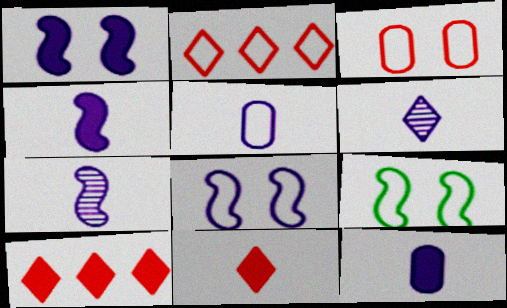[[2, 5, 9], 
[4, 5, 6]]